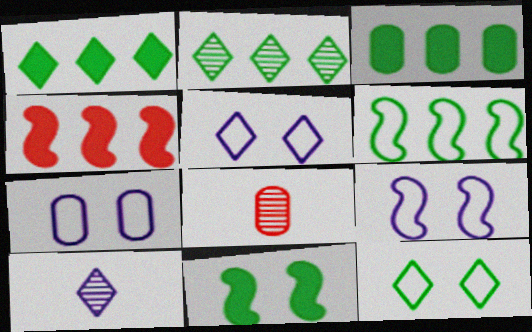[[1, 8, 9], 
[2, 3, 6], 
[3, 7, 8], 
[5, 7, 9]]